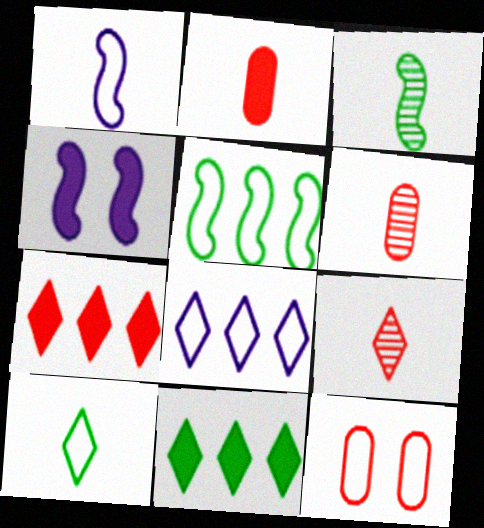[[2, 4, 11]]